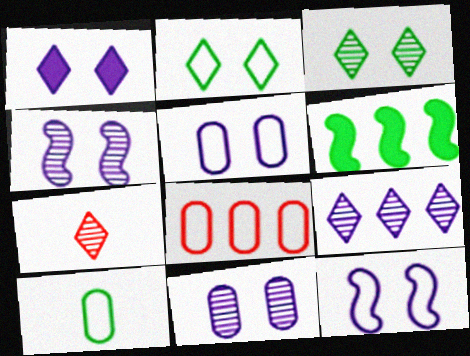[[1, 4, 5], 
[1, 11, 12], 
[3, 6, 10], 
[3, 7, 9], 
[5, 6, 7], 
[5, 8, 10], 
[6, 8, 9]]